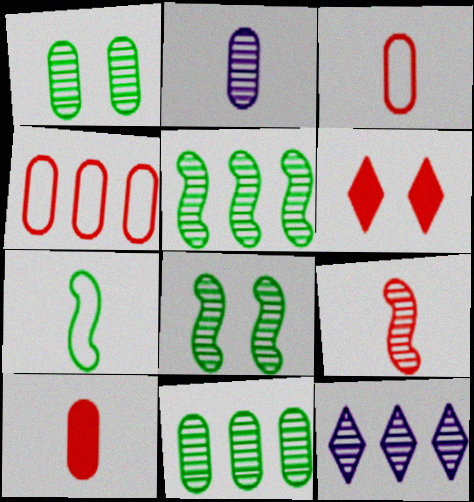[[1, 9, 12], 
[4, 6, 9]]